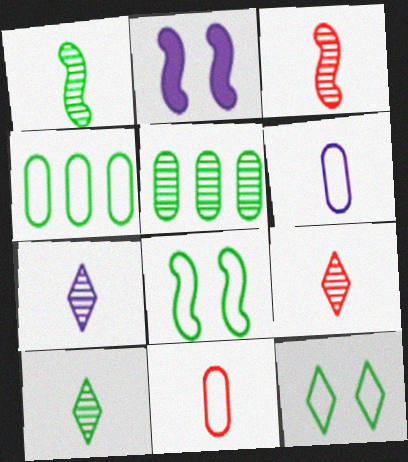[[2, 4, 9], 
[7, 9, 10]]